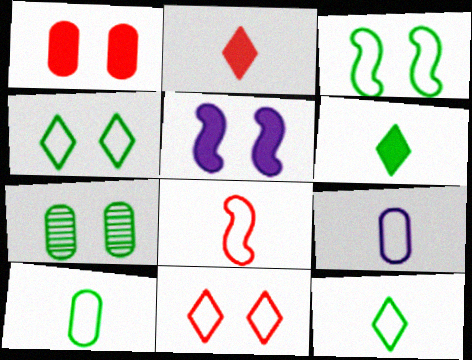[[5, 7, 11], 
[8, 9, 12]]